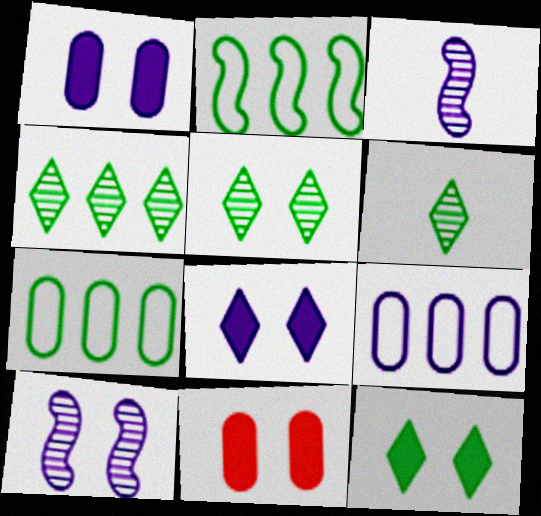[[3, 8, 9], 
[4, 5, 6]]